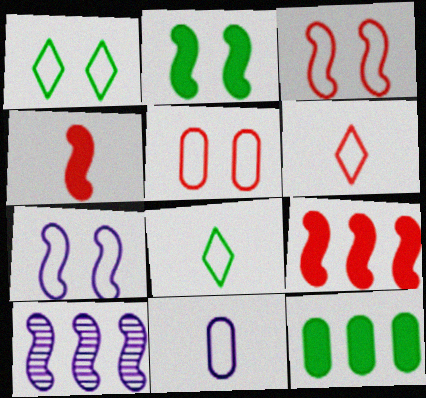[[1, 5, 7]]